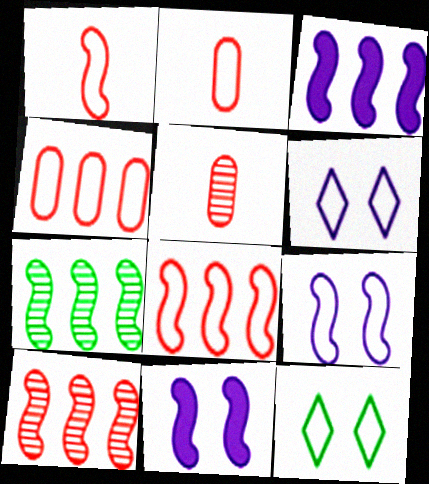[[1, 7, 11], 
[3, 5, 12], 
[3, 7, 8]]